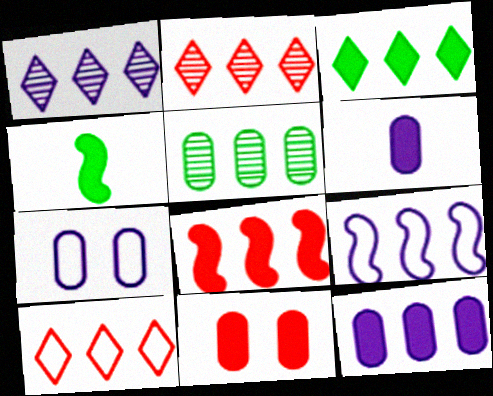[[1, 3, 10], 
[1, 9, 12], 
[2, 4, 7], 
[3, 8, 12]]